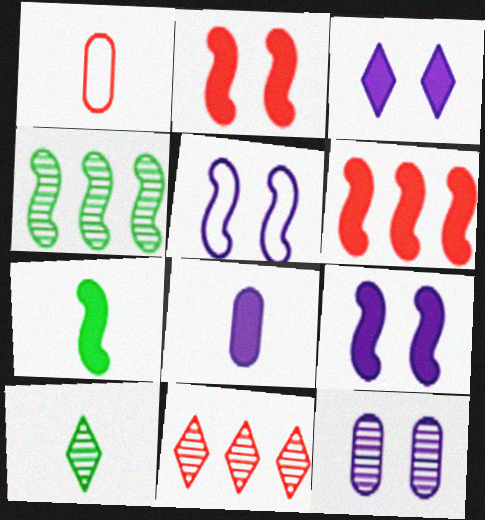[[1, 2, 11], 
[1, 3, 4], 
[3, 5, 12], 
[6, 7, 9]]